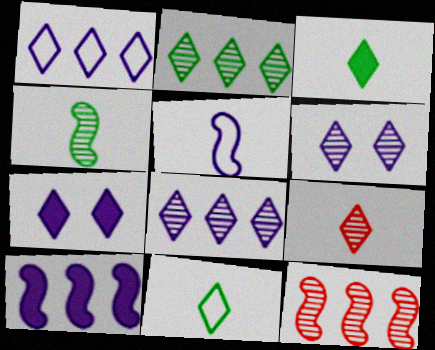[[2, 6, 9]]